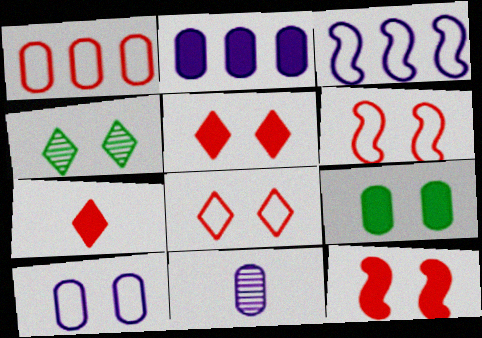[[1, 9, 11], 
[2, 10, 11], 
[4, 10, 12]]